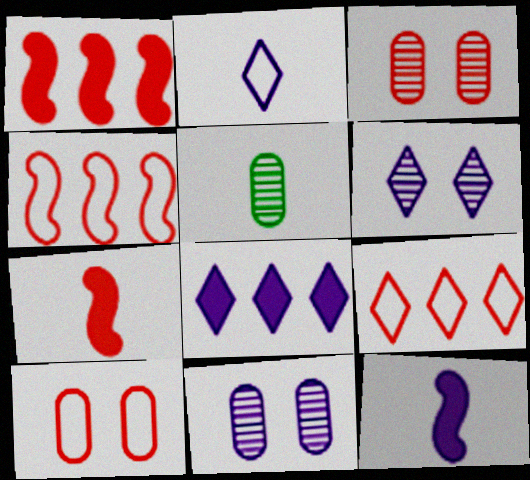[[2, 5, 7], 
[2, 6, 8], 
[3, 7, 9]]